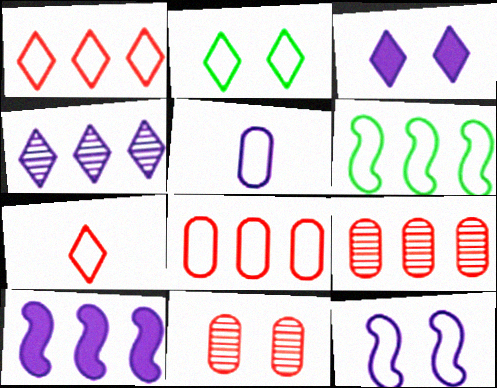[]